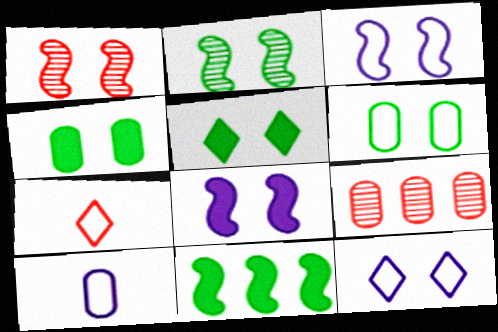[[1, 4, 12], 
[2, 5, 6], 
[4, 9, 10]]